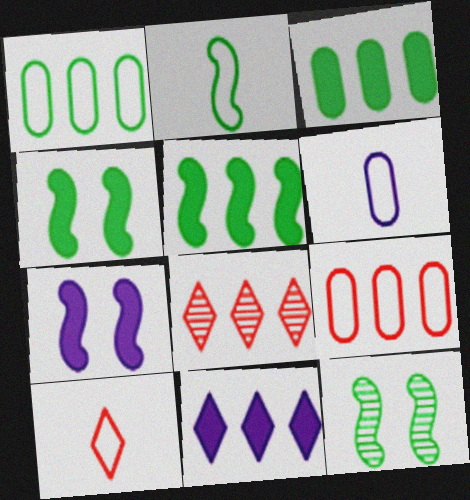[[2, 5, 12], 
[2, 6, 10], 
[4, 6, 8]]